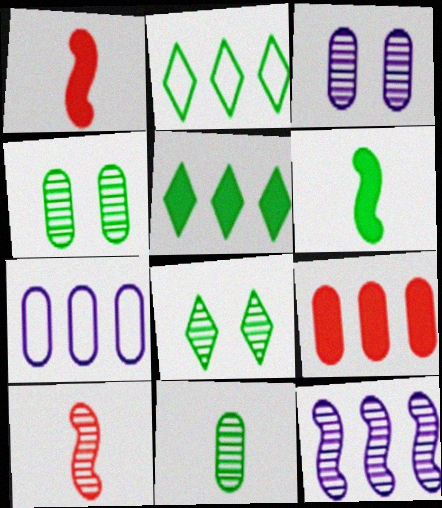[[1, 2, 3], 
[1, 7, 8], 
[2, 4, 6], 
[2, 9, 12]]